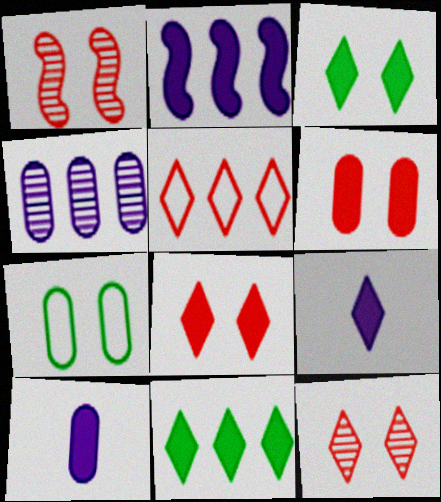[[8, 9, 11]]